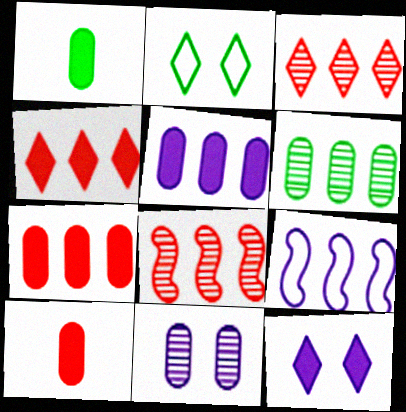[[4, 6, 9]]